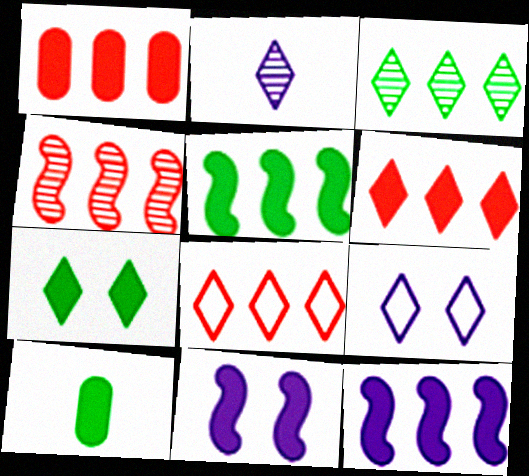[[1, 4, 8], 
[2, 7, 8], 
[4, 9, 10], 
[5, 7, 10], 
[6, 10, 11]]